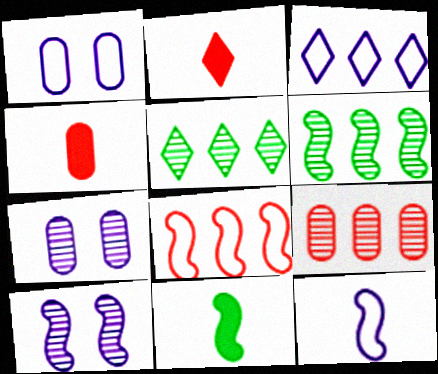[[1, 2, 6], 
[1, 3, 12], 
[8, 10, 11]]